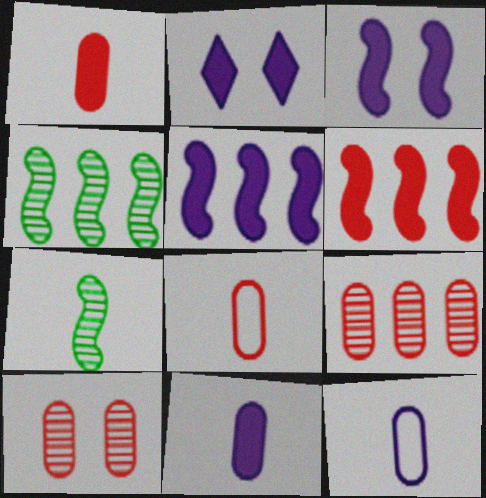[[2, 4, 8], 
[2, 5, 11]]